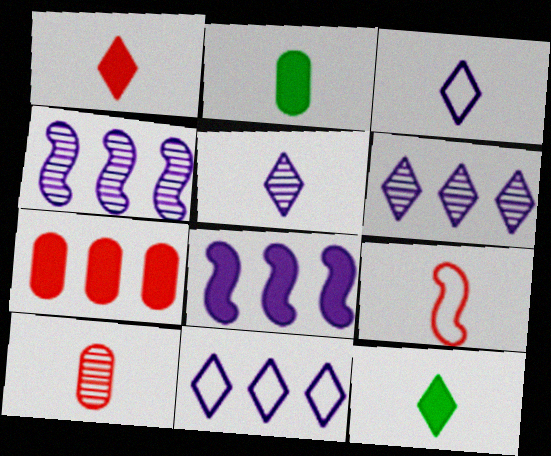[[1, 9, 10], 
[2, 5, 9]]